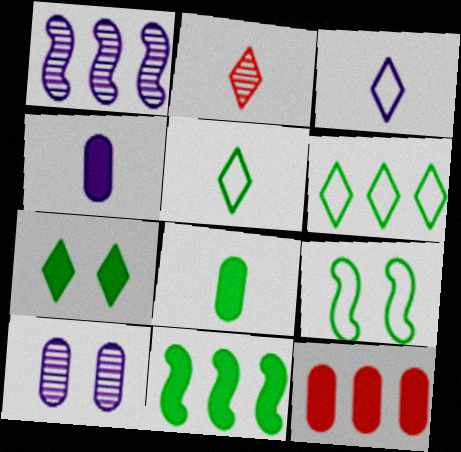[[1, 6, 12], 
[7, 8, 11]]